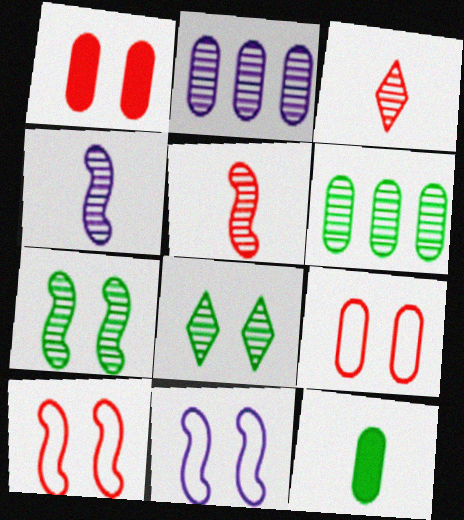[[1, 8, 11], 
[2, 3, 7], 
[2, 5, 8], 
[2, 9, 12]]